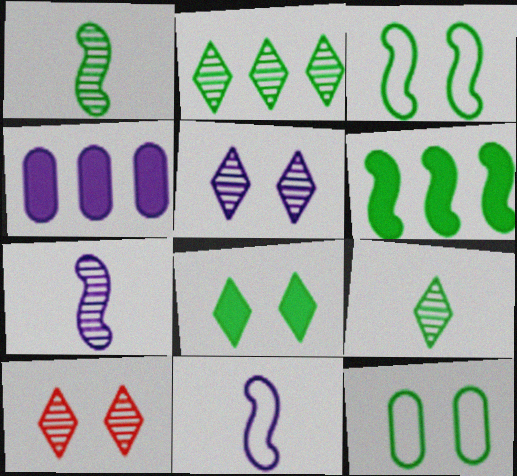[[1, 3, 6], 
[4, 5, 11], 
[6, 9, 12]]